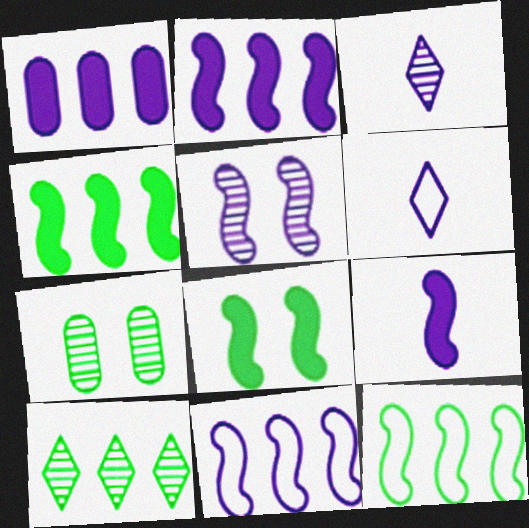[[1, 5, 6], 
[5, 9, 11]]